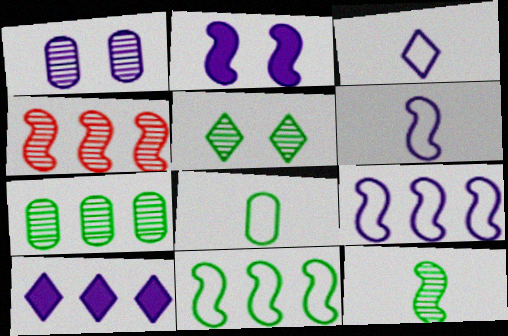[[1, 6, 10], 
[5, 7, 12]]